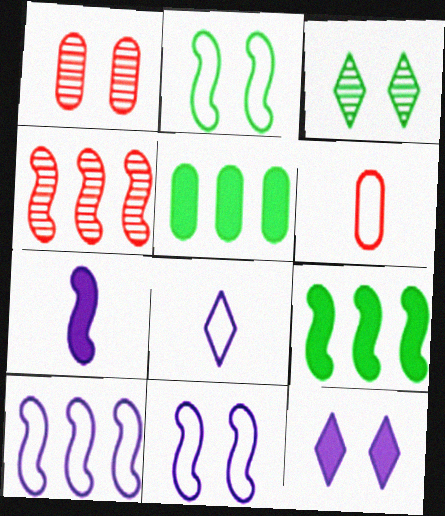[[1, 2, 12], 
[1, 8, 9], 
[2, 4, 7], 
[4, 9, 10]]